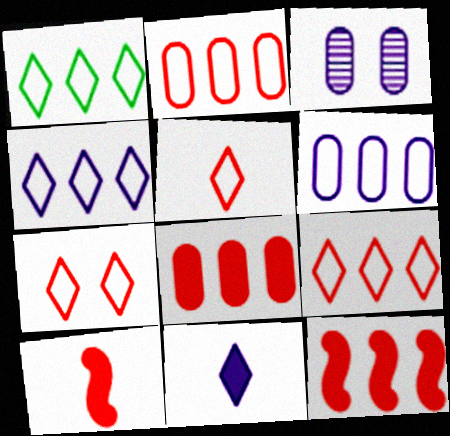[[1, 3, 10], 
[1, 4, 9], 
[5, 7, 9]]